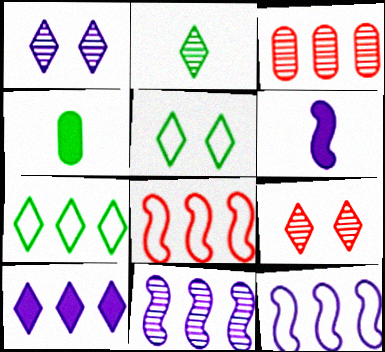[[1, 4, 8], 
[3, 5, 6], 
[4, 9, 12]]